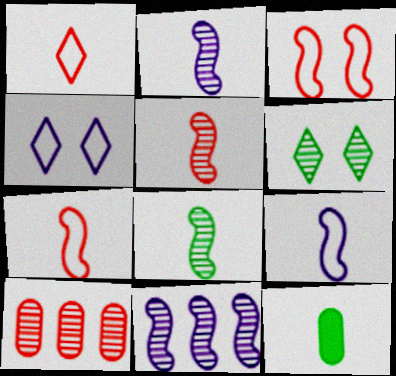[[1, 2, 12], 
[2, 5, 8], 
[2, 6, 10]]